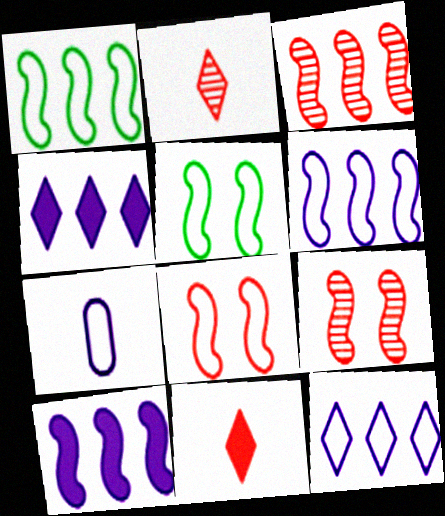[[1, 3, 10]]